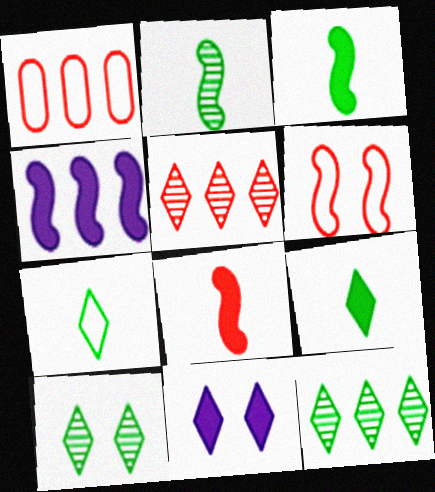[[1, 2, 11], 
[1, 4, 12], 
[2, 4, 6], 
[5, 7, 11]]